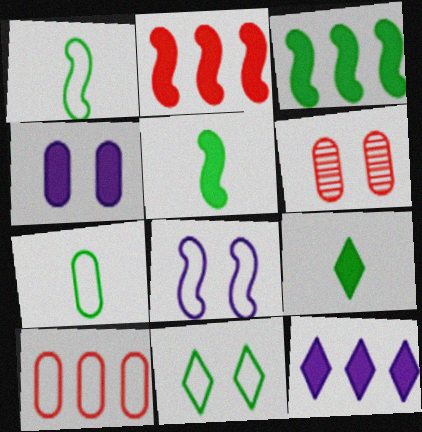[[1, 6, 12], 
[2, 4, 9]]